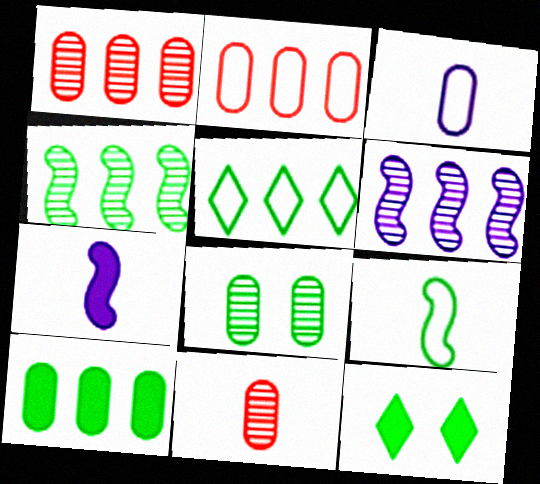[[4, 5, 10]]